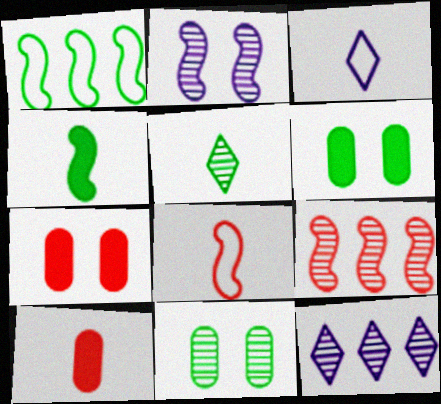[[1, 5, 6], 
[3, 6, 9], 
[6, 8, 12]]